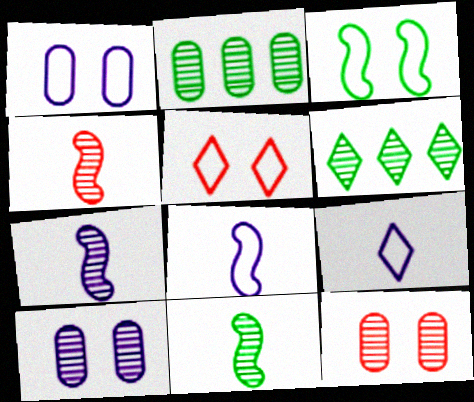[[1, 3, 5], 
[4, 6, 10], 
[4, 7, 11], 
[6, 7, 12]]